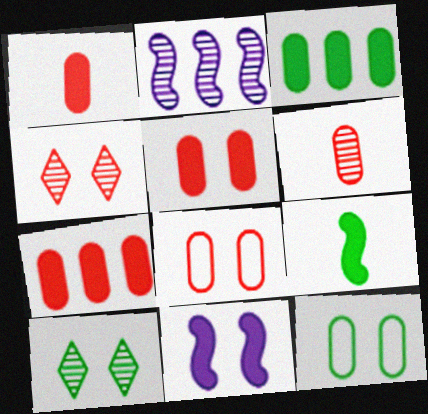[[1, 5, 7], 
[2, 6, 10], 
[4, 11, 12], 
[6, 7, 8], 
[8, 10, 11]]